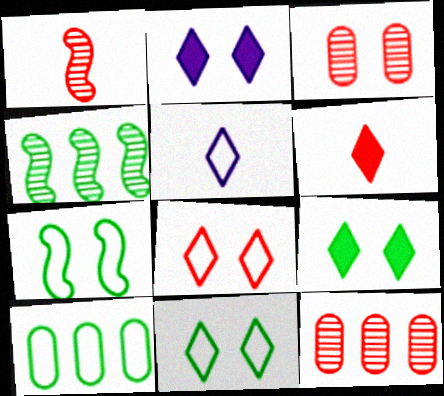[[1, 2, 10], 
[2, 3, 7]]